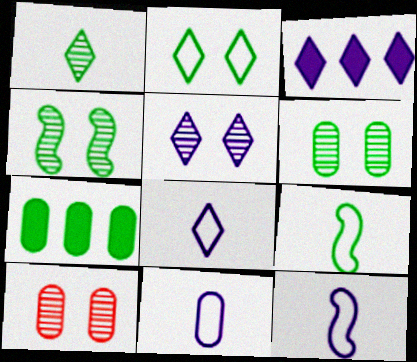[[3, 5, 8], 
[3, 9, 10], 
[4, 5, 10], 
[7, 10, 11], 
[8, 11, 12]]